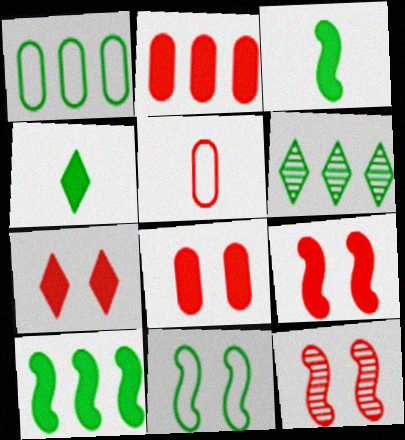[[1, 6, 10], 
[7, 8, 9]]